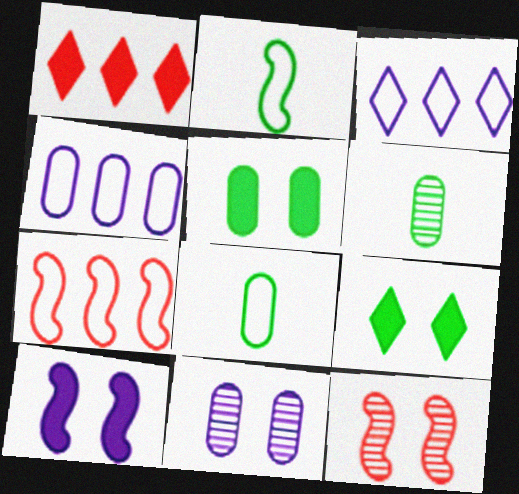[[1, 2, 11]]